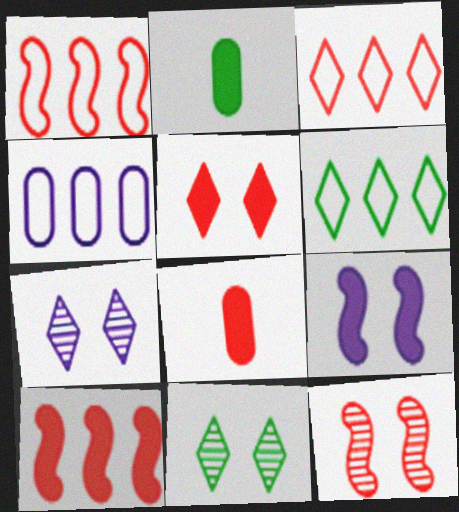[[1, 2, 7], 
[1, 4, 6], 
[3, 8, 12], 
[5, 8, 10]]